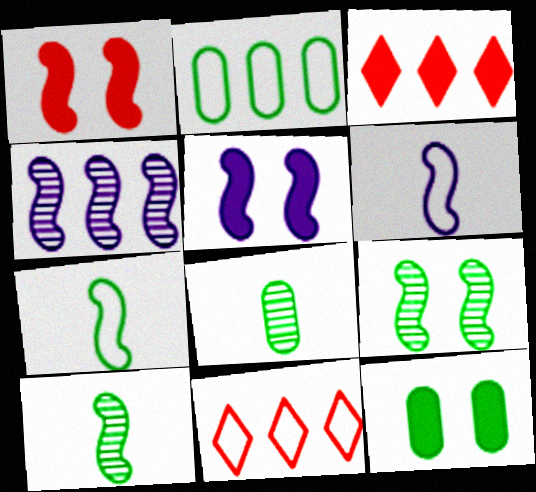[[1, 4, 7], 
[2, 3, 4], 
[2, 8, 12], 
[4, 5, 6], 
[5, 8, 11]]